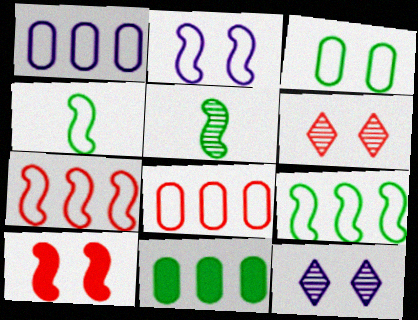[[2, 4, 7], 
[3, 10, 12]]